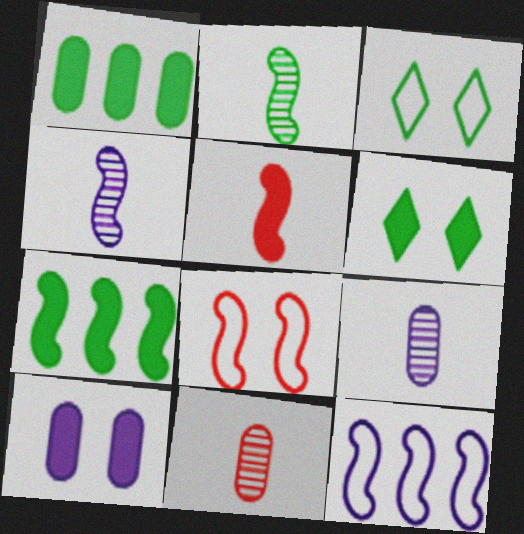[[1, 2, 3], 
[4, 7, 8], 
[6, 11, 12]]